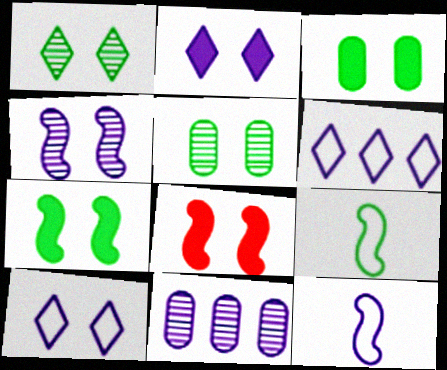[[2, 3, 8], 
[2, 11, 12], 
[5, 8, 10]]